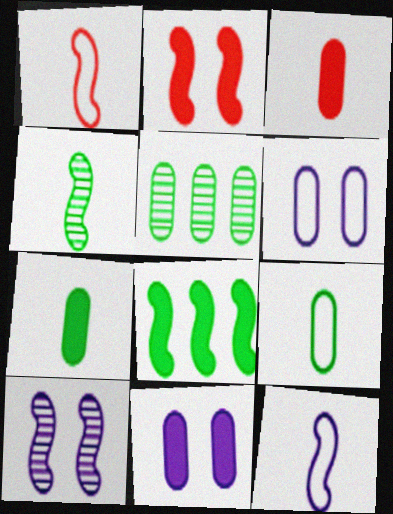[[1, 8, 10], 
[3, 5, 6]]